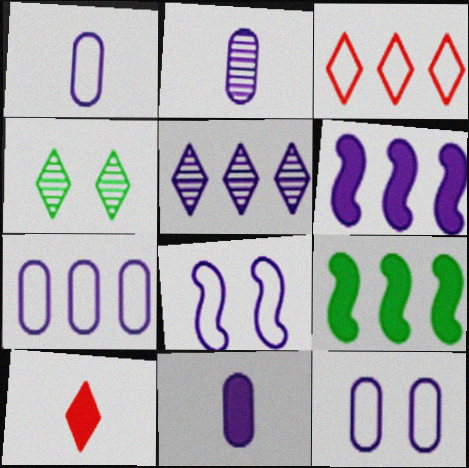[[1, 2, 11], 
[1, 7, 12], 
[5, 6, 7], 
[5, 8, 11]]